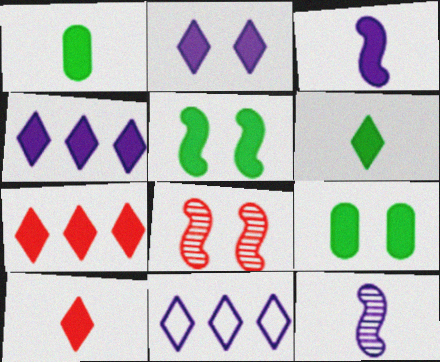[[1, 3, 10], 
[1, 8, 11], 
[2, 6, 7], 
[3, 7, 9]]